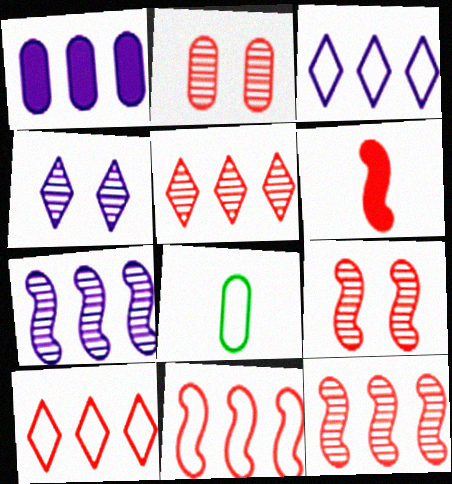[[1, 2, 8], 
[1, 3, 7], 
[2, 6, 10], 
[6, 9, 11]]